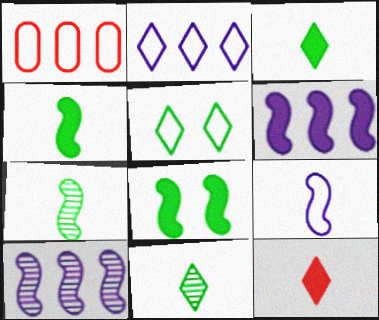[[1, 5, 9]]